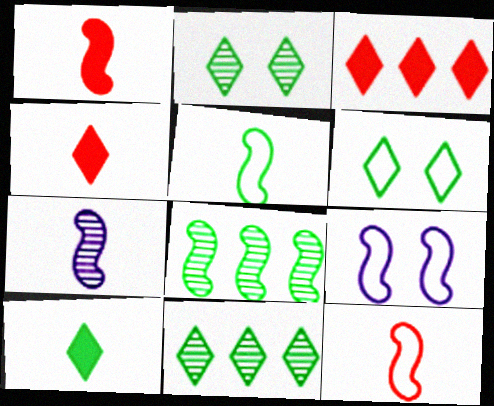[[1, 5, 7], 
[1, 8, 9], 
[6, 10, 11]]